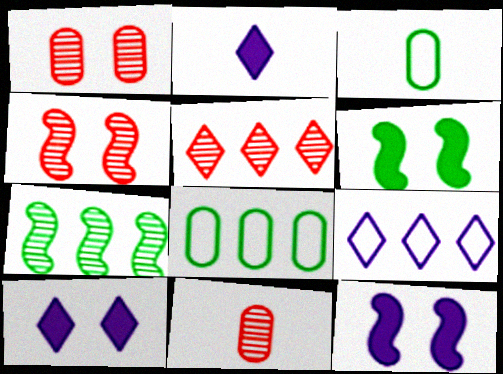[[2, 4, 8], 
[3, 5, 12], 
[4, 5, 11], 
[6, 9, 11]]